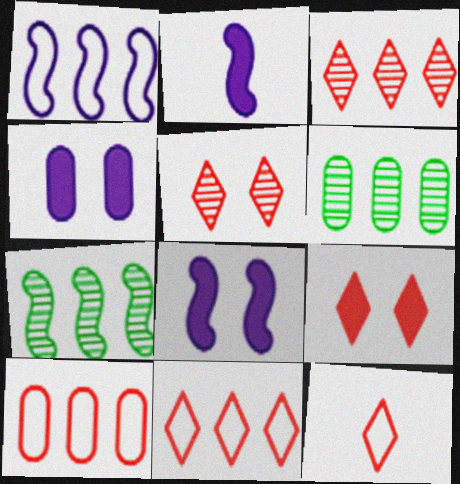[[3, 9, 12], 
[4, 7, 12], 
[6, 8, 12]]